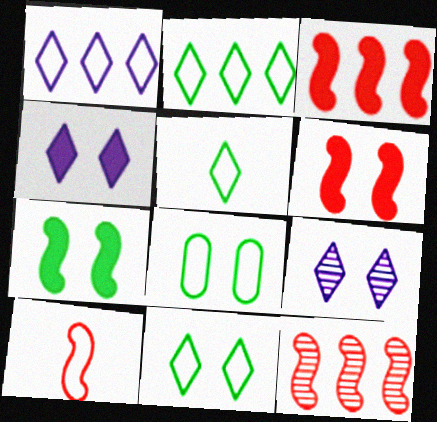[[1, 8, 10], 
[2, 5, 11], 
[6, 8, 9], 
[6, 10, 12]]